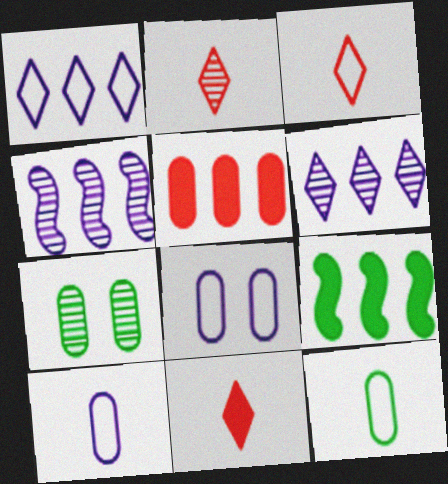[[2, 3, 11], 
[2, 4, 7], 
[2, 8, 9], 
[5, 7, 10]]